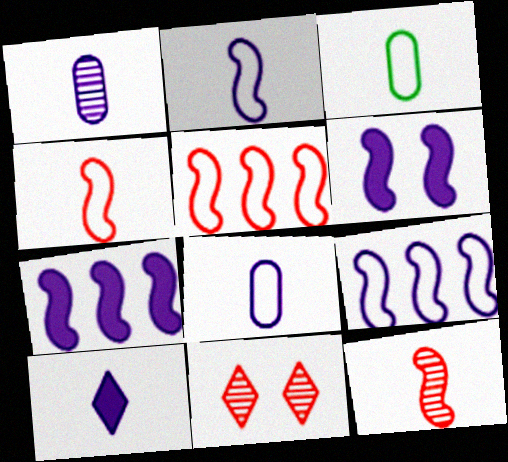[[1, 2, 10], 
[3, 7, 11], 
[3, 10, 12]]